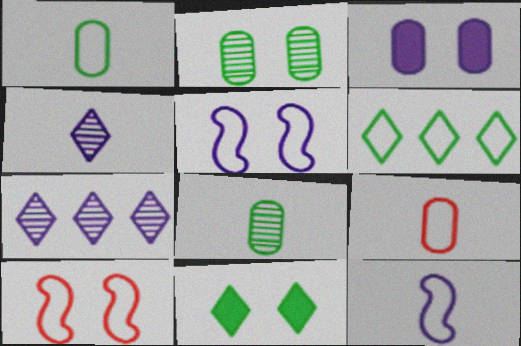[[3, 7, 12], 
[5, 6, 9]]